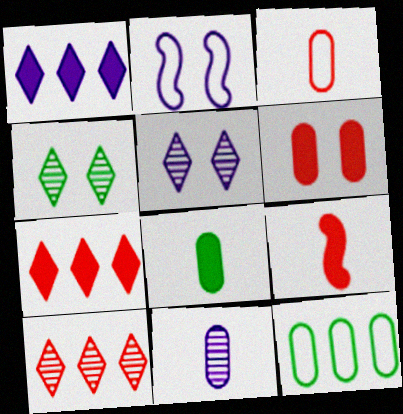[[1, 2, 11], 
[2, 4, 6], 
[2, 8, 10], 
[3, 8, 11], 
[5, 9, 12], 
[6, 7, 9], 
[6, 11, 12]]